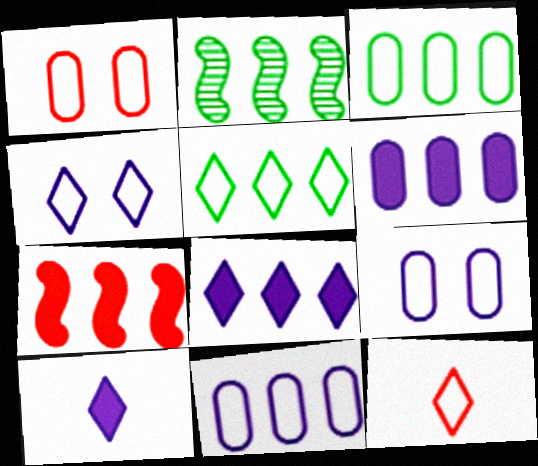[[1, 2, 10], 
[4, 5, 12]]